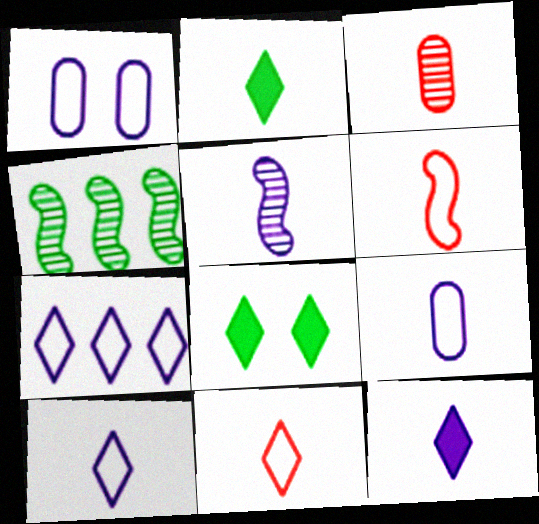[[5, 9, 12]]